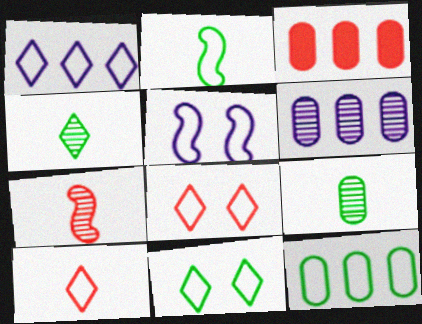[[1, 10, 11], 
[2, 11, 12], 
[3, 4, 5], 
[3, 6, 12], 
[3, 7, 8], 
[5, 10, 12]]